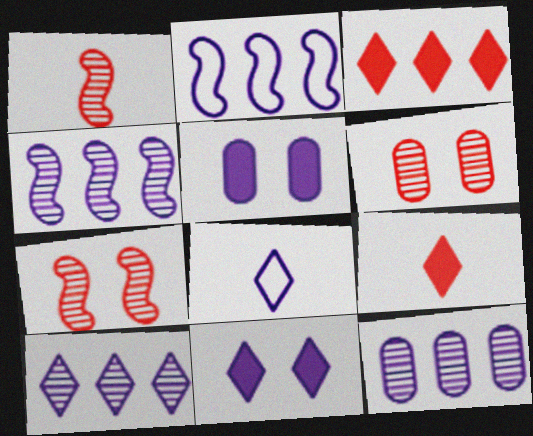[[4, 5, 8], 
[4, 10, 12], 
[8, 10, 11]]